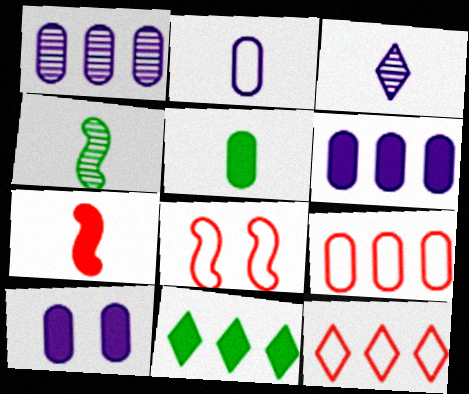[[1, 2, 10], 
[4, 10, 12], 
[7, 10, 11]]